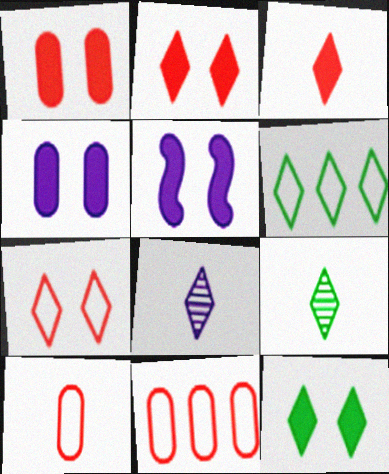[[1, 5, 12], 
[2, 6, 8], 
[5, 9, 11], 
[6, 9, 12]]